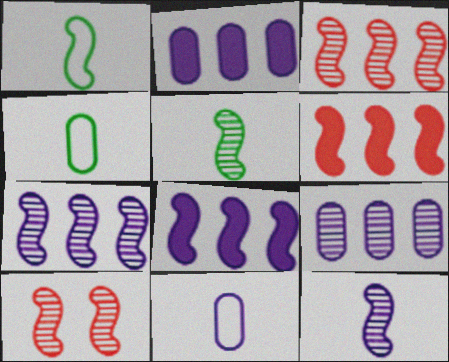[[1, 8, 10], 
[5, 7, 10]]